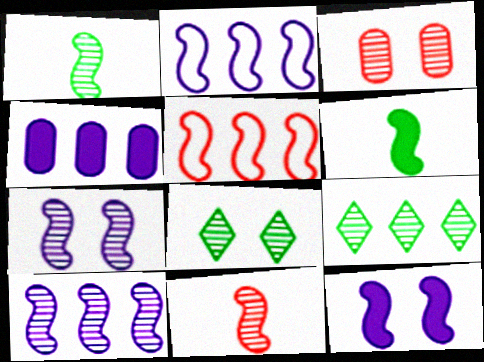[[1, 5, 12], 
[3, 7, 8], 
[4, 5, 9], 
[5, 6, 7]]